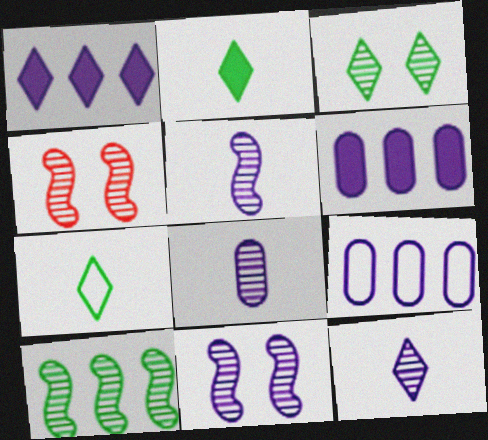[[2, 4, 9], 
[4, 5, 10], 
[4, 6, 7], 
[5, 8, 12]]